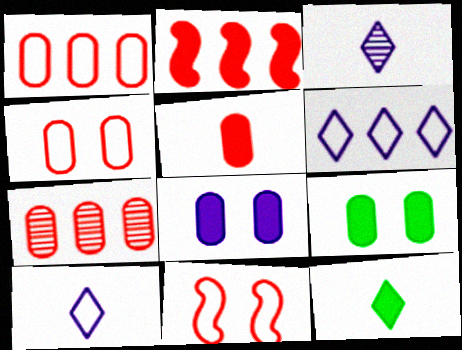[[2, 8, 12], 
[4, 5, 7]]